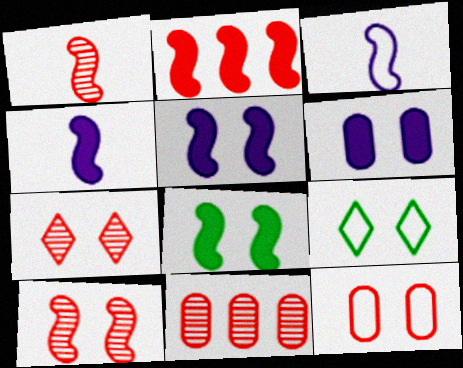[[1, 7, 11], 
[2, 4, 8], 
[4, 9, 11], 
[6, 9, 10]]